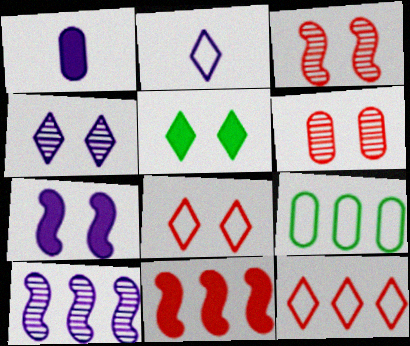[[1, 5, 11], 
[1, 6, 9], 
[4, 5, 8]]